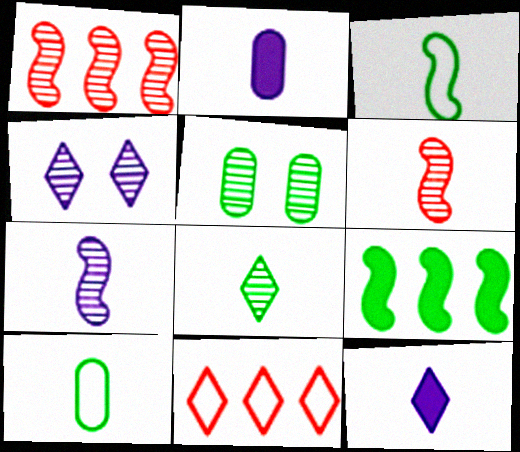[[6, 10, 12]]